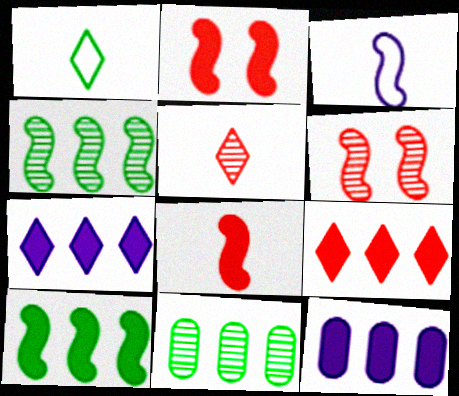[[1, 6, 12], 
[2, 3, 4], 
[3, 6, 10], 
[9, 10, 12]]